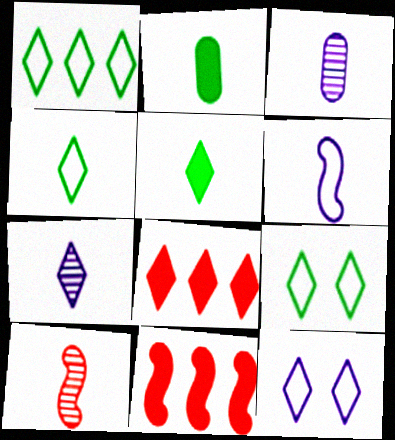[[1, 4, 9], 
[3, 9, 11], 
[7, 8, 9]]